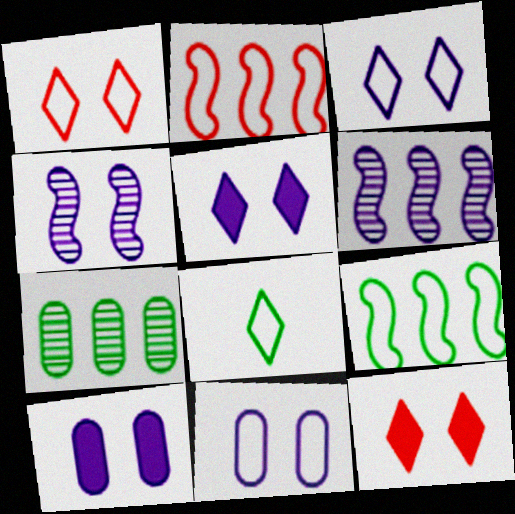[[2, 8, 11], 
[3, 4, 10], 
[4, 5, 11]]